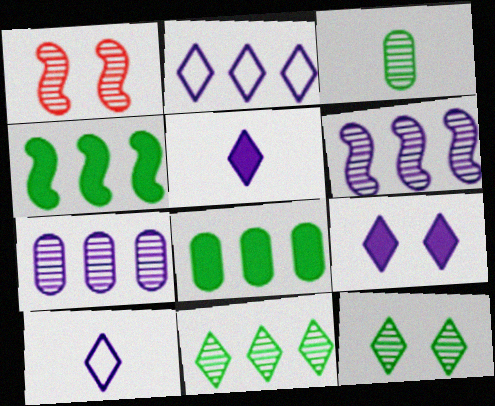[[1, 8, 10]]